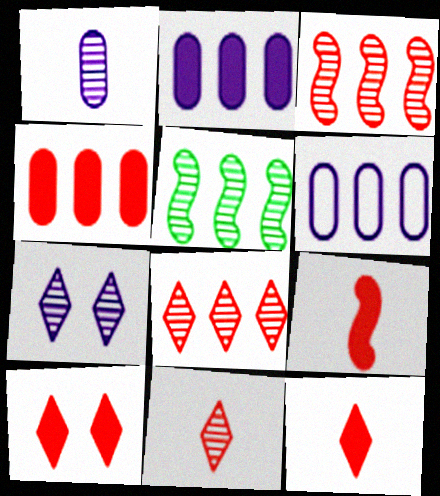[[4, 9, 10]]